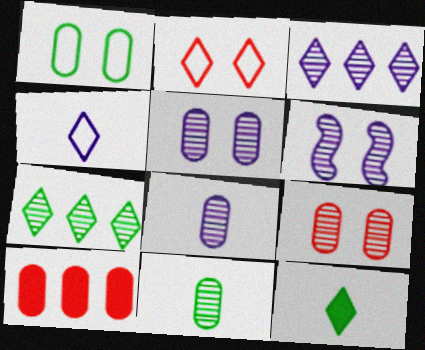[[1, 8, 10], 
[2, 3, 12], 
[3, 6, 8]]